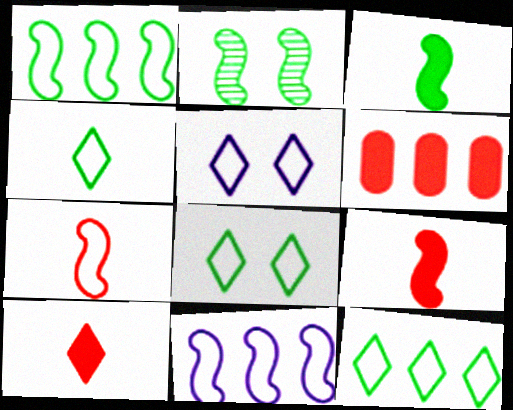[[1, 2, 3], 
[2, 9, 11], 
[4, 8, 12]]